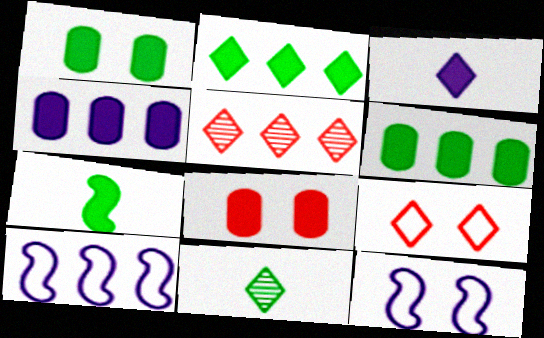[[1, 2, 7], 
[5, 6, 10], 
[8, 10, 11]]